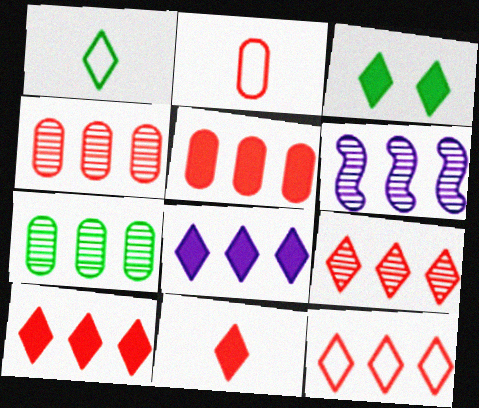[[2, 3, 6], 
[3, 8, 11], 
[6, 7, 9], 
[9, 10, 12]]